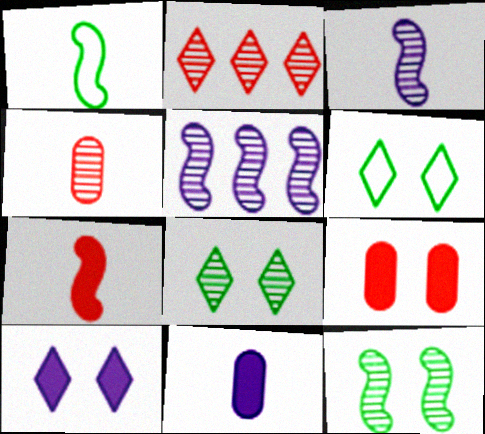[[1, 3, 7], 
[4, 5, 8]]